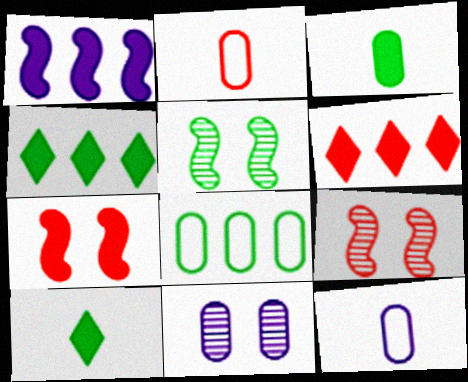[[2, 6, 9], 
[4, 9, 12], 
[5, 6, 12], 
[5, 8, 10]]